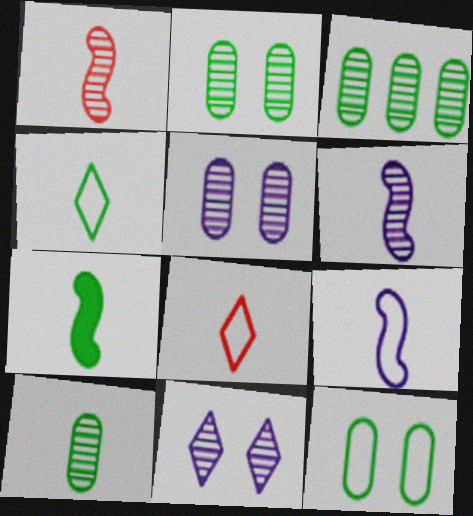[[1, 3, 11], 
[1, 7, 9], 
[2, 3, 10], 
[4, 7, 10]]